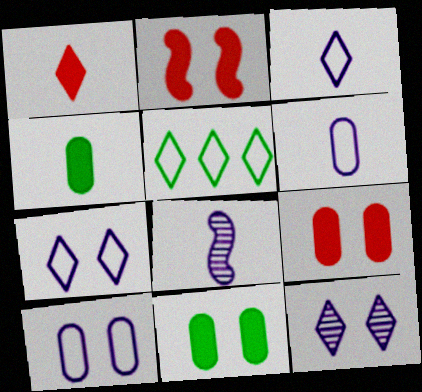[[1, 5, 12], 
[5, 8, 9]]